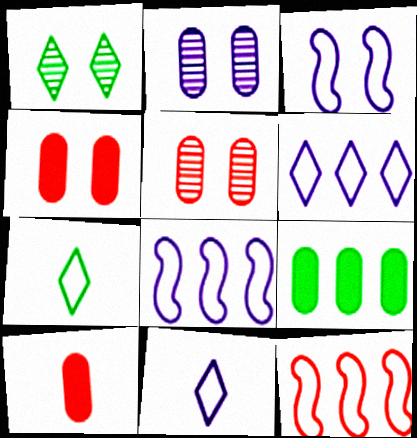[[1, 3, 4], 
[1, 8, 10]]